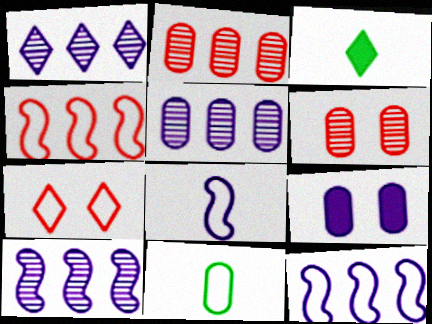[[1, 3, 7], 
[1, 5, 10], 
[1, 8, 9], 
[2, 9, 11], 
[3, 6, 12], 
[7, 11, 12]]